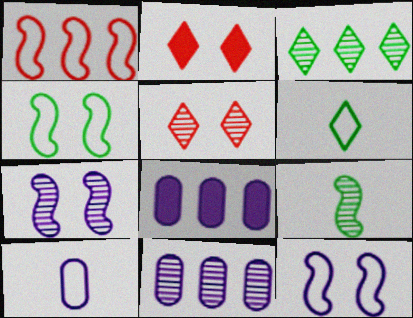[[1, 3, 8], 
[5, 9, 11]]